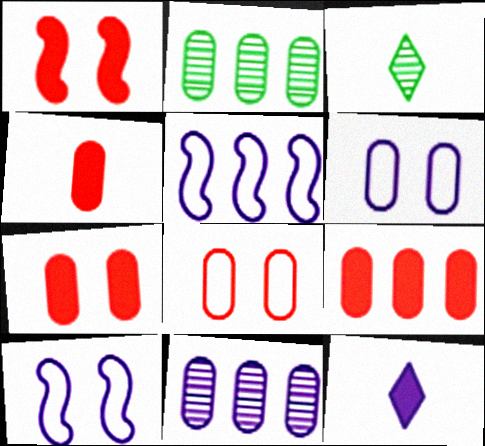[[2, 4, 6], 
[3, 5, 7], 
[3, 9, 10], 
[4, 7, 9], 
[10, 11, 12]]